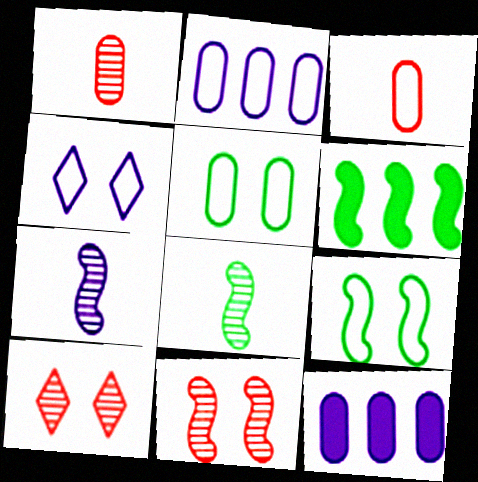[[1, 4, 6], 
[1, 5, 12], 
[2, 3, 5], 
[4, 7, 12], 
[6, 8, 9]]